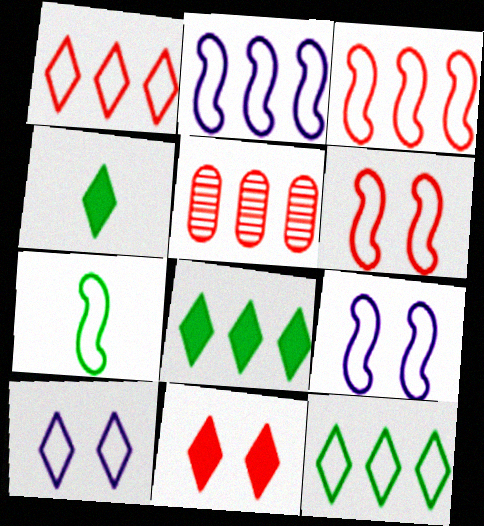[[2, 5, 8], 
[2, 6, 7], 
[3, 7, 9], 
[4, 5, 9]]